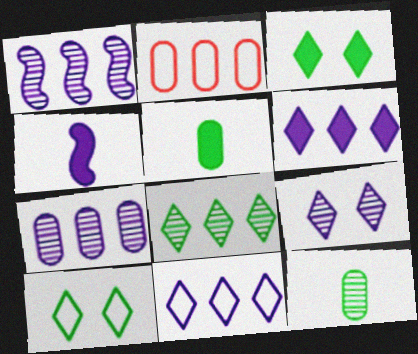[]